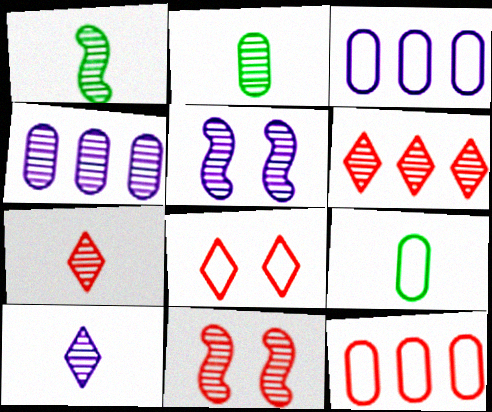[[2, 5, 6], 
[4, 5, 10]]